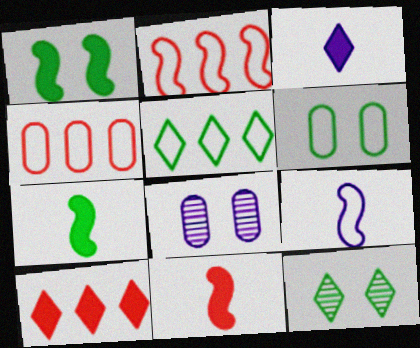[[1, 6, 12], 
[5, 8, 11]]